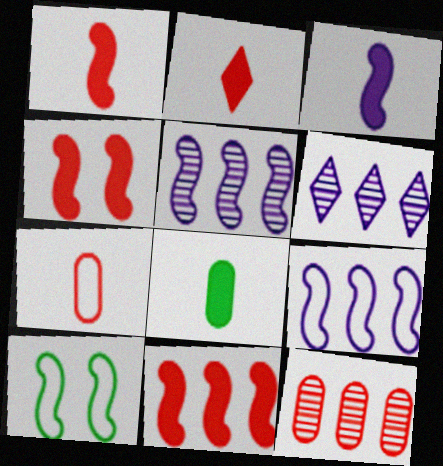[[1, 4, 11], 
[1, 5, 10], 
[2, 3, 8]]